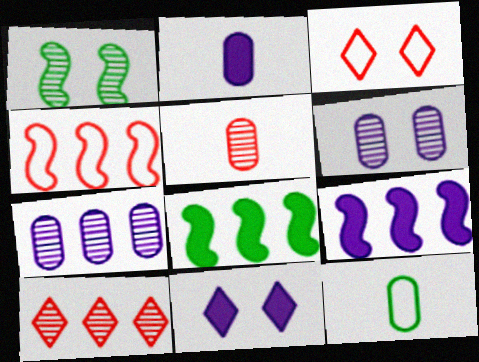[[2, 5, 12], 
[2, 9, 11]]